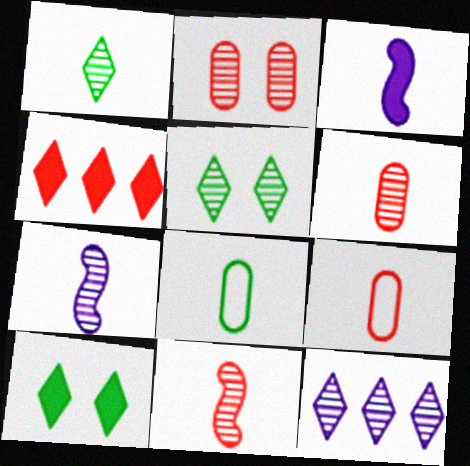[[1, 3, 9], 
[1, 6, 7]]